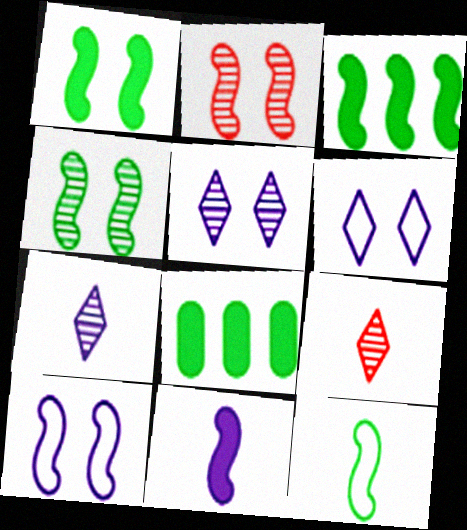[[1, 2, 10], 
[3, 4, 12], 
[8, 9, 10]]